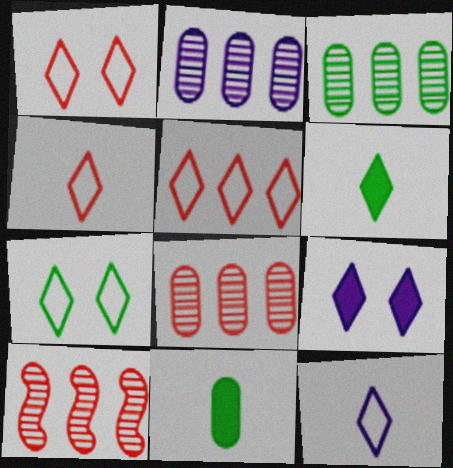[[1, 4, 5], 
[2, 3, 8], 
[5, 7, 12]]